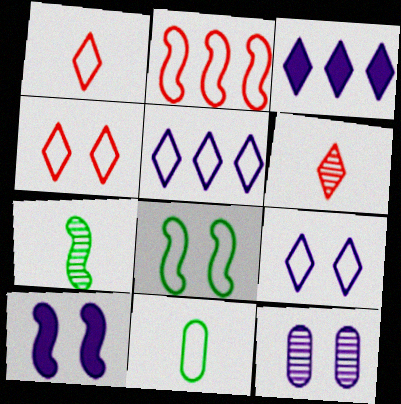[[2, 7, 10], 
[2, 9, 11], 
[9, 10, 12]]